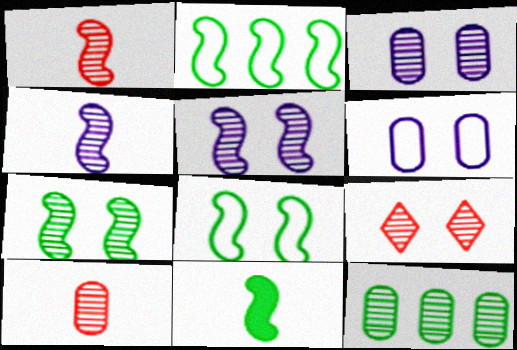[[2, 7, 11], 
[3, 7, 9], 
[3, 10, 12], 
[4, 9, 12]]